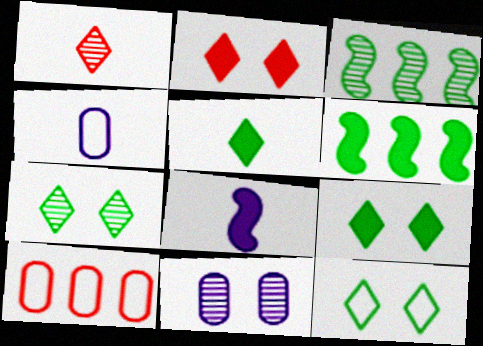[[1, 3, 11], 
[2, 3, 4], 
[7, 8, 10], 
[7, 9, 12]]